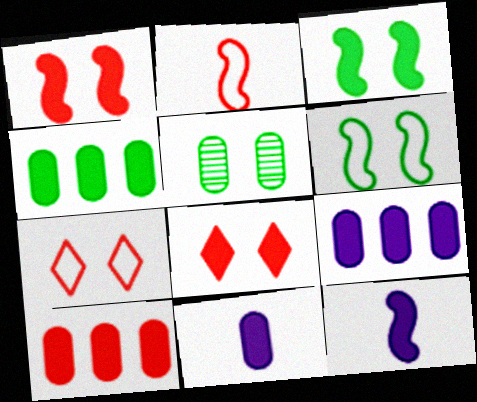[[4, 8, 12], 
[4, 9, 10]]